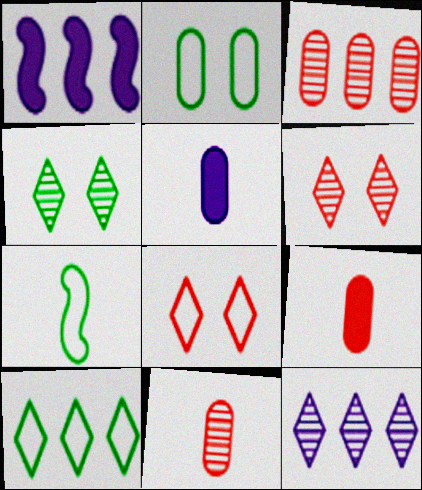[[1, 3, 10], 
[2, 3, 5], 
[2, 7, 10]]